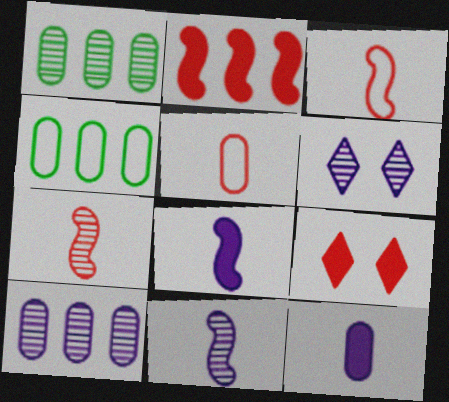[[1, 6, 7], 
[4, 9, 11], 
[6, 10, 11]]